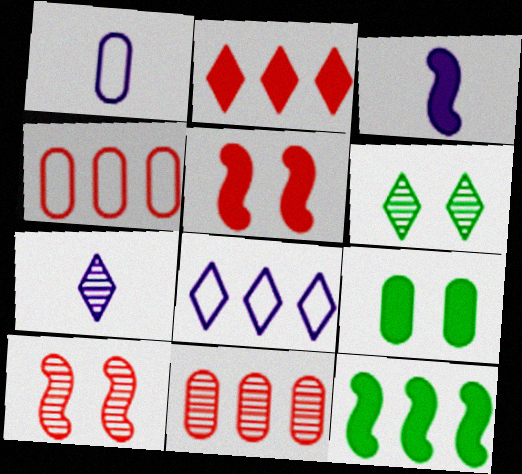[[1, 3, 7], 
[1, 9, 11], 
[2, 3, 9], 
[3, 4, 6], 
[3, 5, 12], 
[8, 11, 12]]